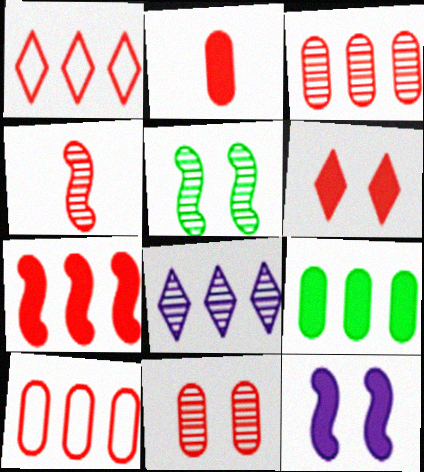[[1, 3, 7], 
[2, 6, 7], 
[2, 10, 11], 
[4, 6, 10]]